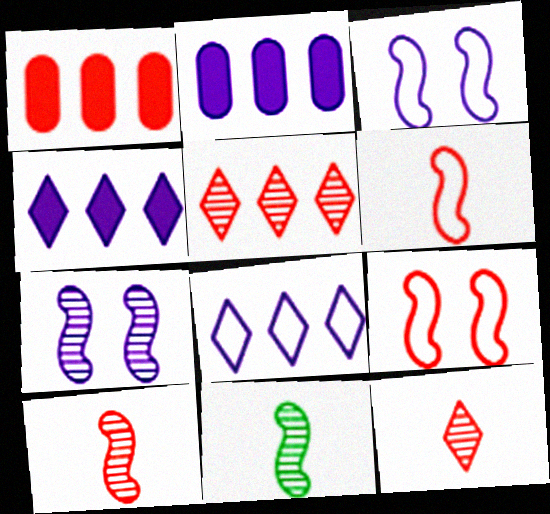[[1, 9, 12]]